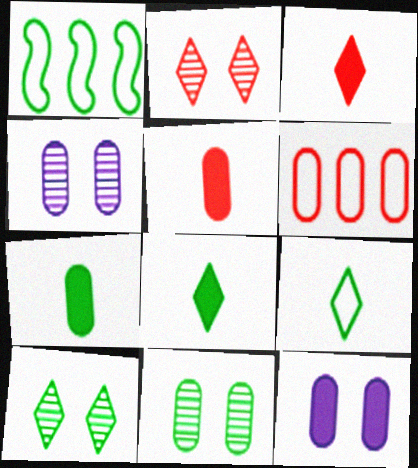[[1, 3, 4], 
[1, 7, 10], 
[1, 8, 11], 
[4, 6, 7]]